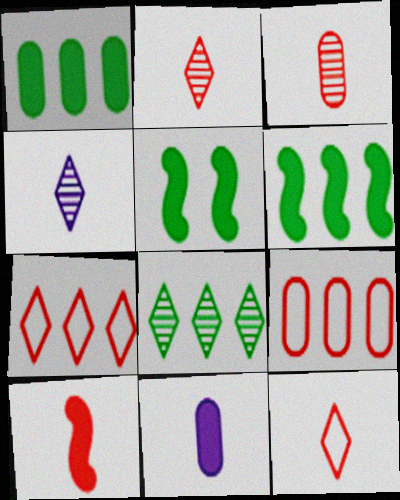[[3, 10, 12], 
[4, 5, 9]]